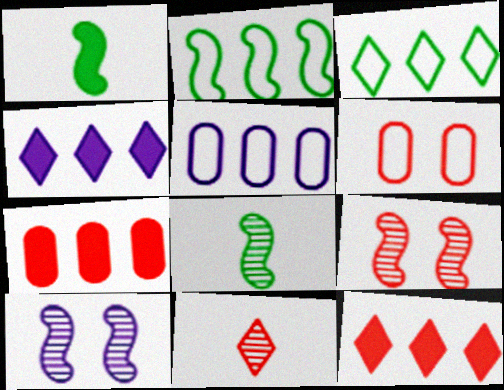[[4, 6, 8]]